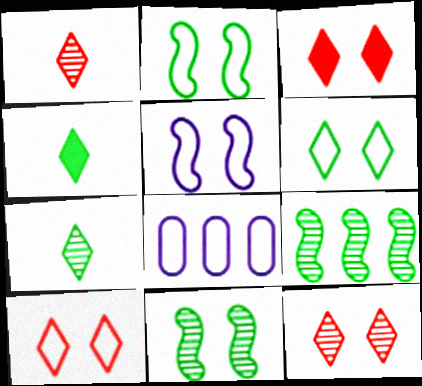[[3, 10, 12]]